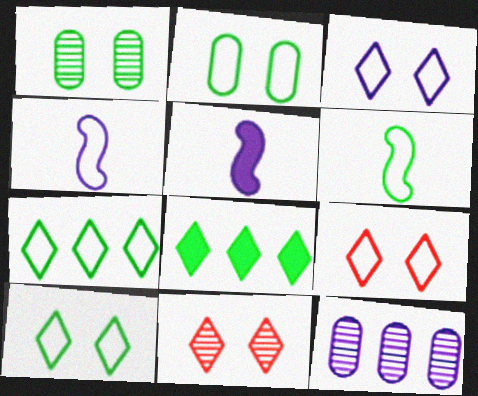[[1, 6, 8], 
[2, 6, 7], 
[3, 5, 12], 
[3, 9, 10]]